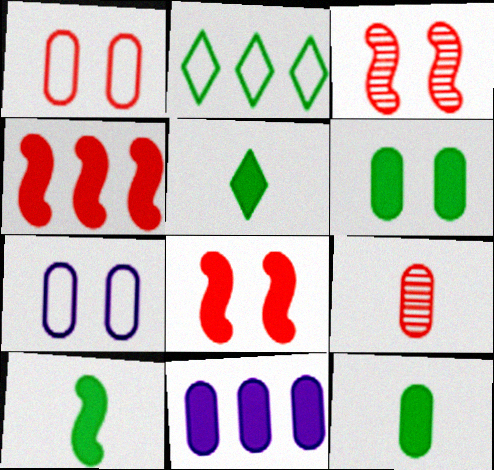[[5, 8, 11], 
[5, 10, 12]]